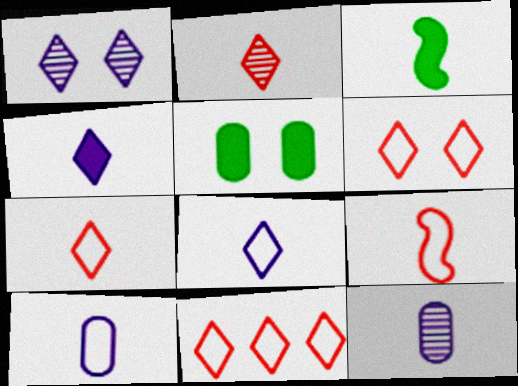[[2, 3, 10], 
[3, 7, 12], 
[6, 7, 11]]